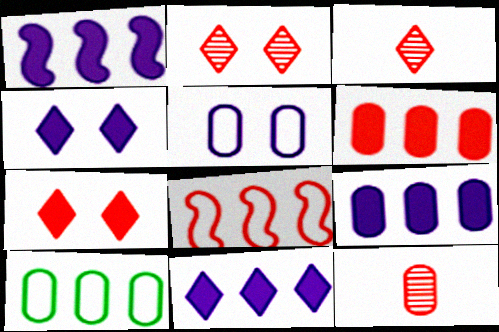[[1, 9, 11], 
[7, 8, 12]]